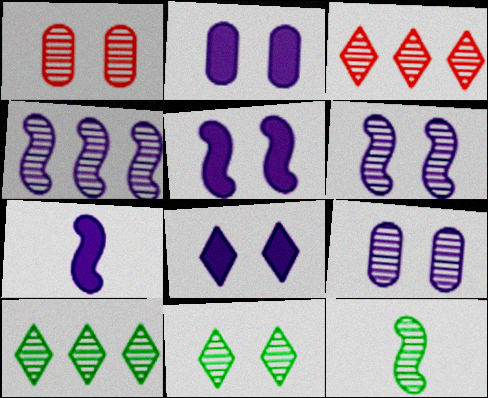[[1, 6, 11], 
[2, 5, 8], 
[3, 9, 12]]